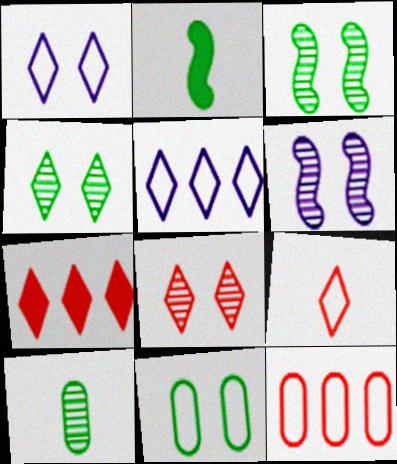[[7, 8, 9]]